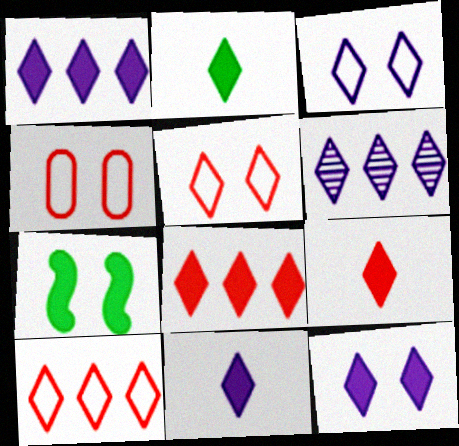[[1, 11, 12], 
[2, 5, 6], 
[2, 8, 12], 
[2, 9, 11], 
[3, 6, 11]]